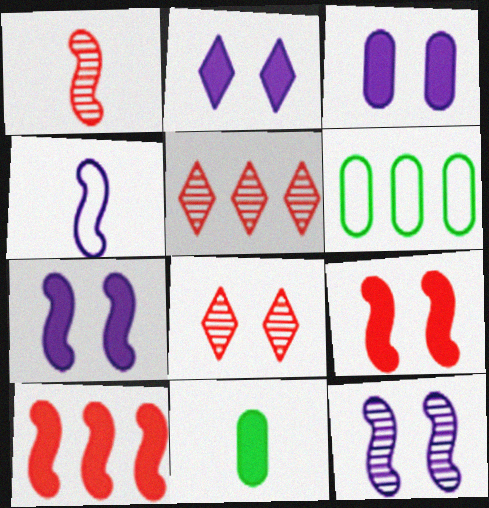[[1, 2, 6], 
[2, 3, 7], 
[2, 10, 11]]